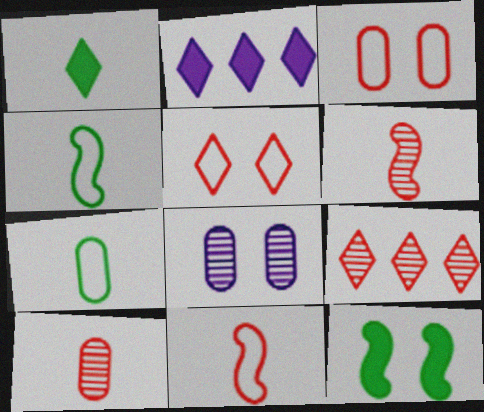[[5, 8, 12]]